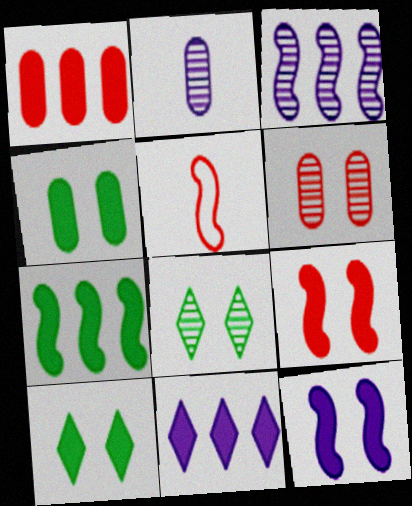[[1, 7, 11]]